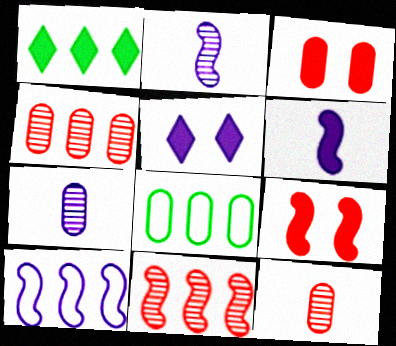[[1, 3, 6], 
[1, 4, 10], 
[3, 7, 8], 
[5, 7, 10]]